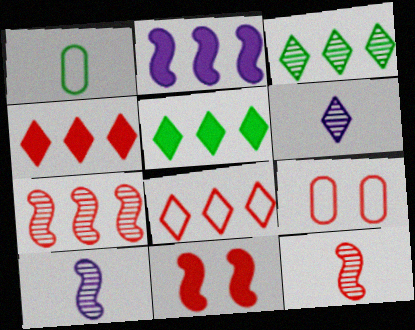[[4, 9, 12], 
[5, 9, 10]]